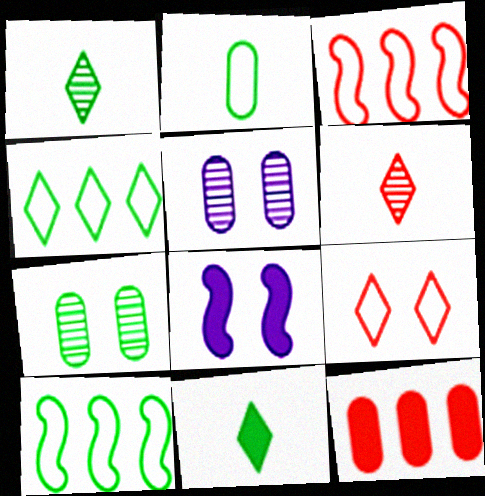[[2, 5, 12], 
[3, 5, 11], 
[7, 8, 9], 
[7, 10, 11], 
[8, 11, 12]]